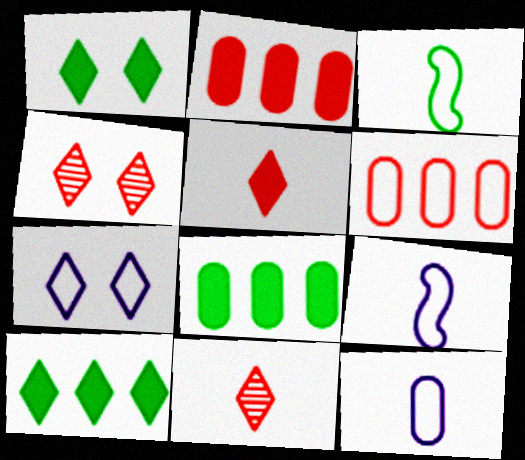[[1, 4, 7], 
[3, 6, 7], 
[4, 8, 9], 
[7, 10, 11]]